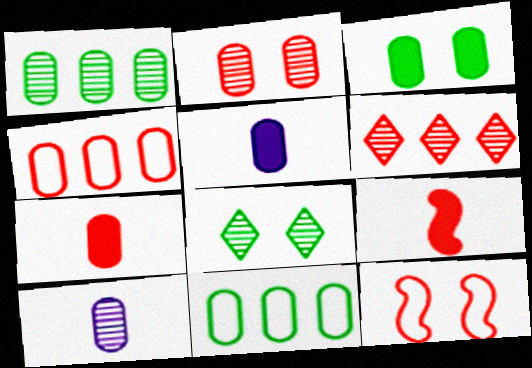[[1, 2, 10], 
[2, 4, 7], 
[2, 5, 11], 
[3, 4, 10], 
[6, 7, 12]]